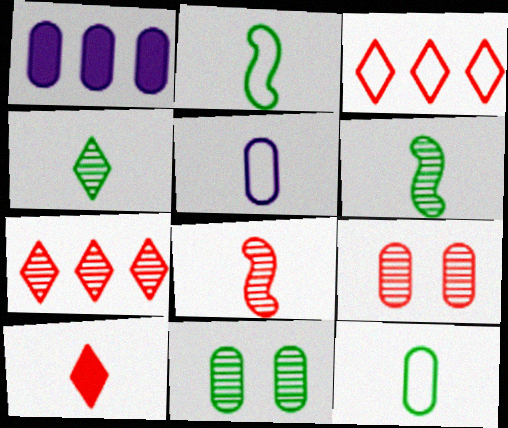[[1, 9, 12], 
[5, 6, 10], 
[7, 8, 9]]